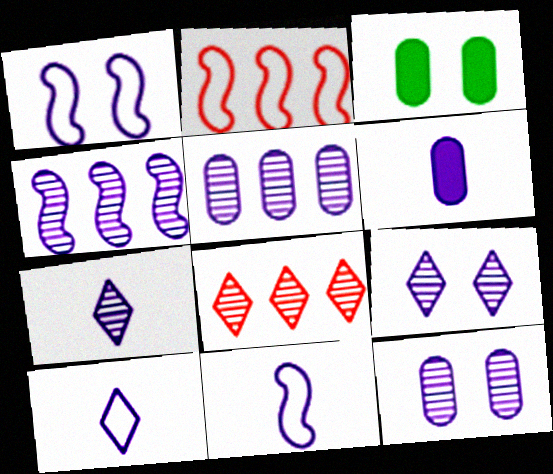[[2, 3, 7], 
[3, 8, 11], 
[4, 7, 12], 
[6, 7, 11]]